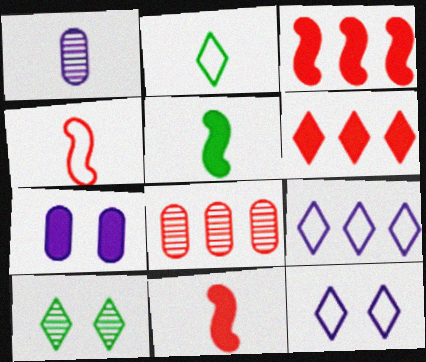[[1, 2, 11], 
[5, 6, 7], 
[5, 8, 12]]